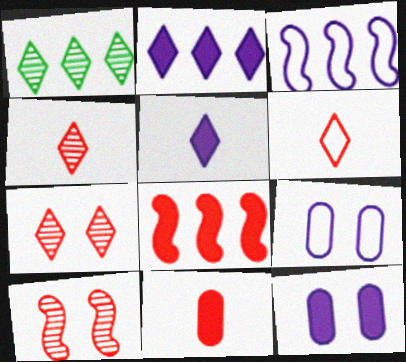[]